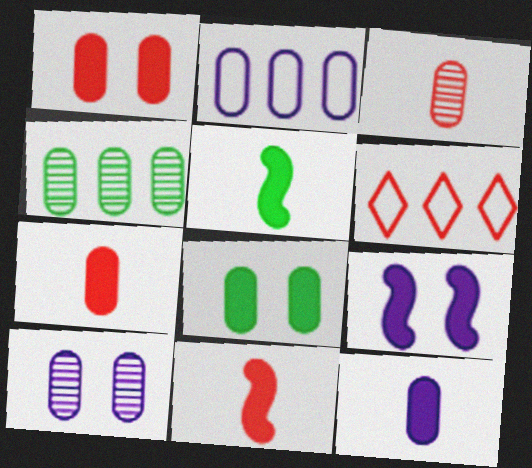[[2, 3, 8], 
[2, 10, 12], 
[3, 4, 10], 
[5, 6, 10]]